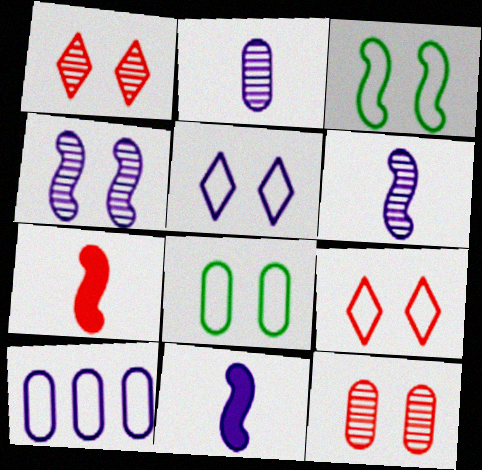[]